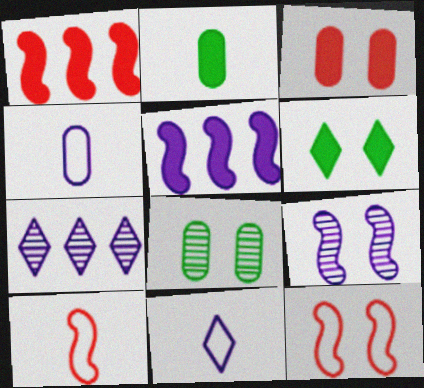[[1, 8, 11], 
[2, 7, 12]]